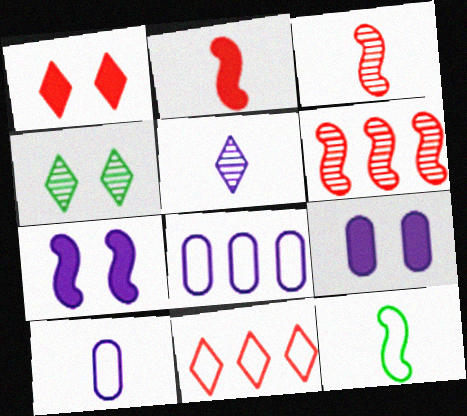[[2, 4, 8], 
[5, 7, 8], 
[6, 7, 12]]